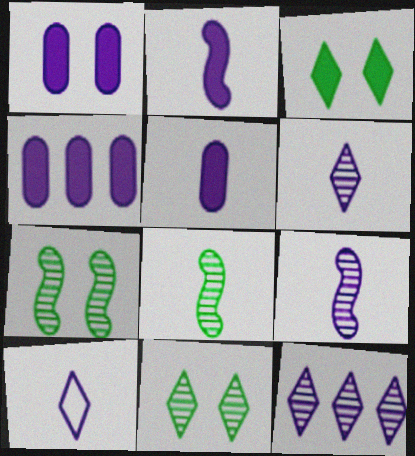[[1, 4, 5], 
[5, 9, 10]]